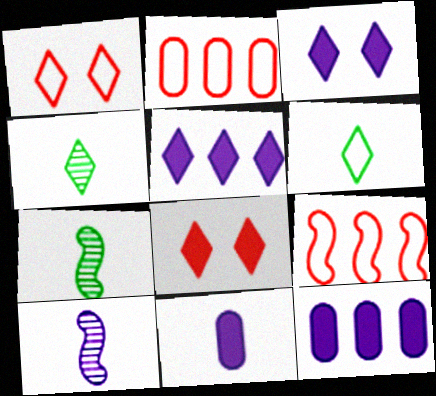[[1, 4, 5], 
[1, 7, 12], 
[2, 3, 7]]